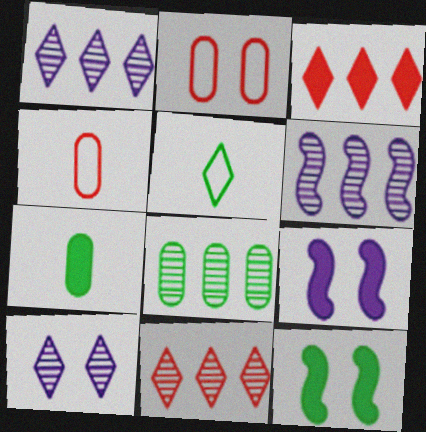[[1, 4, 12], 
[2, 10, 12], 
[3, 5, 10], 
[3, 7, 9], 
[5, 8, 12], 
[6, 8, 11]]